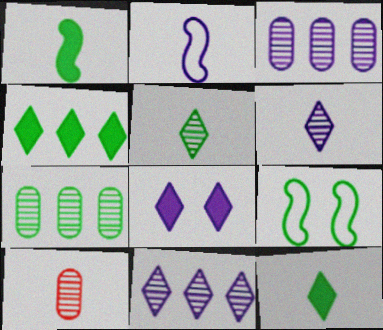[[2, 3, 8], 
[2, 10, 12], 
[7, 9, 12]]